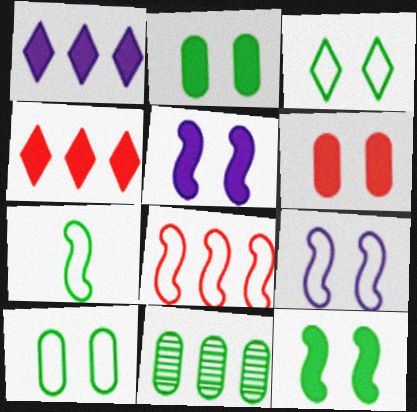[[1, 8, 11], 
[7, 8, 9]]